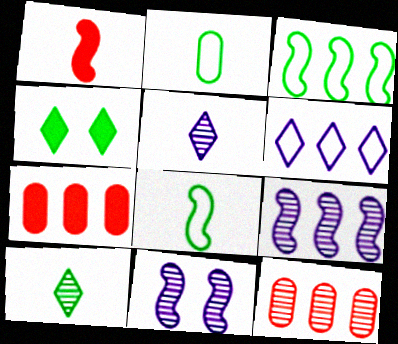[[1, 2, 5], 
[1, 3, 11], 
[10, 11, 12]]